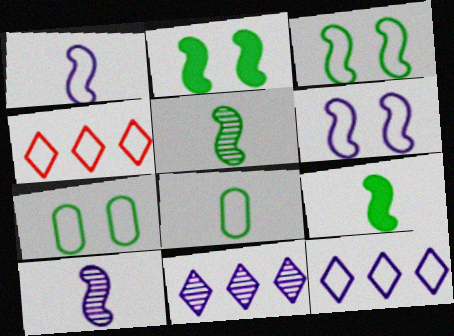[[1, 4, 7], 
[4, 6, 8]]